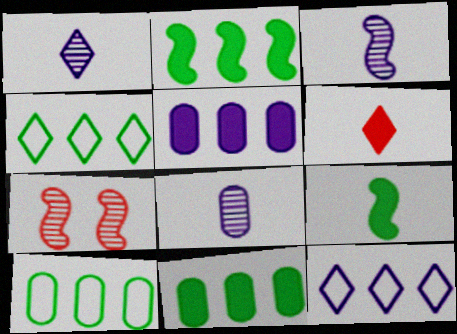[[1, 3, 8]]